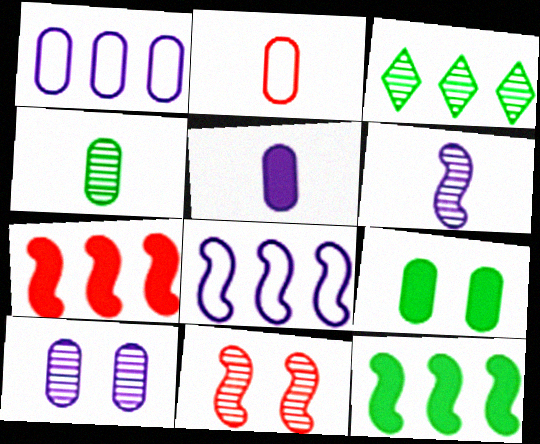[[1, 3, 7], 
[1, 5, 10], 
[2, 4, 5]]